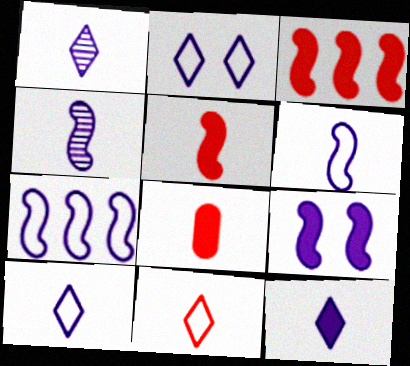[[1, 10, 12], 
[4, 7, 9]]